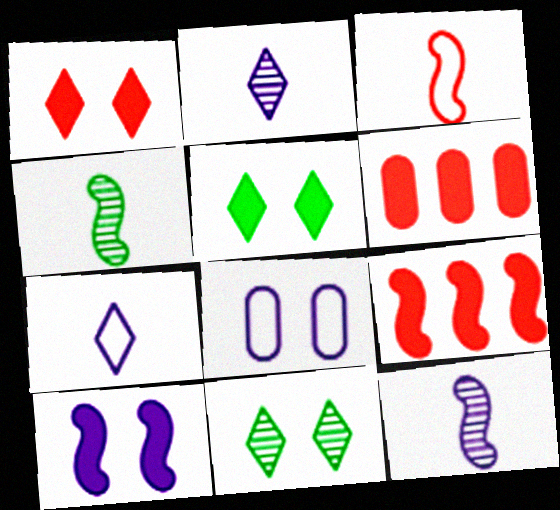[]